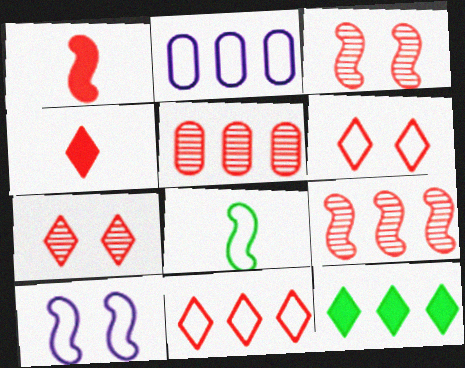[[1, 5, 6], 
[2, 6, 8], 
[2, 9, 12], 
[4, 7, 11]]